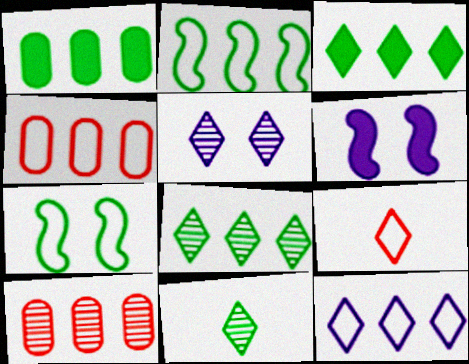[[1, 2, 8], 
[1, 7, 11], 
[2, 4, 12], 
[3, 5, 9], 
[4, 6, 11]]